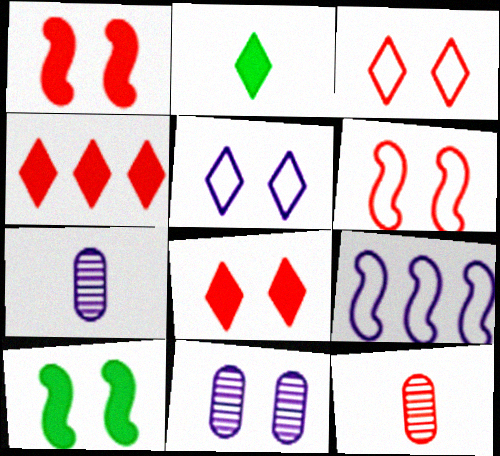[[3, 10, 11], 
[4, 6, 12]]